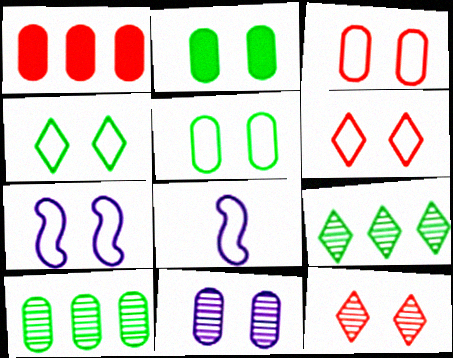[[2, 3, 11], 
[2, 7, 12], 
[3, 4, 7], 
[5, 6, 7]]